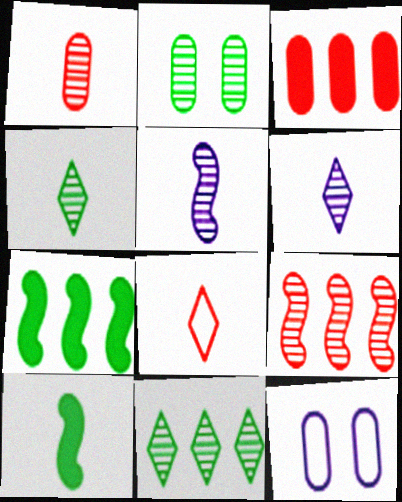[[1, 4, 5], 
[2, 6, 9]]